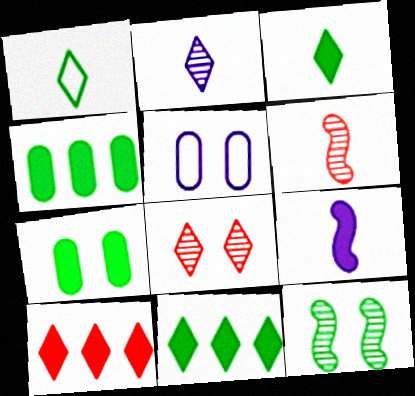[[1, 4, 12], 
[5, 6, 11], 
[7, 9, 10]]